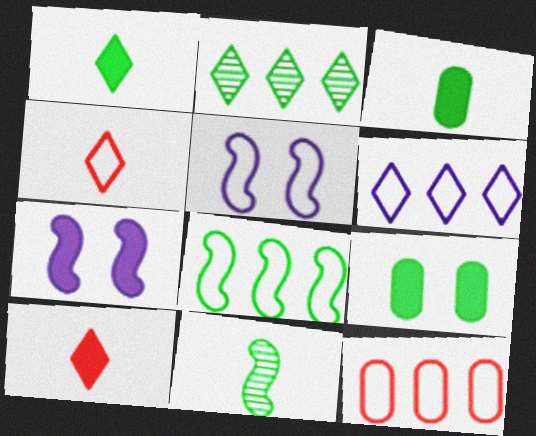[[6, 8, 12]]